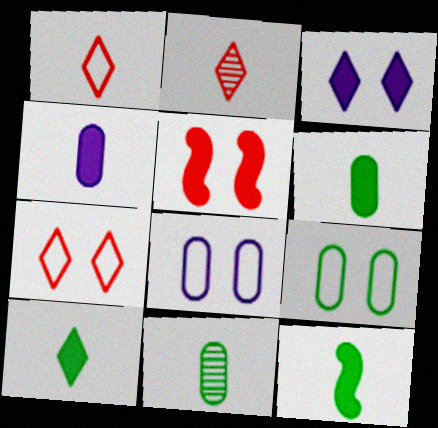[[6, 10, 12]]